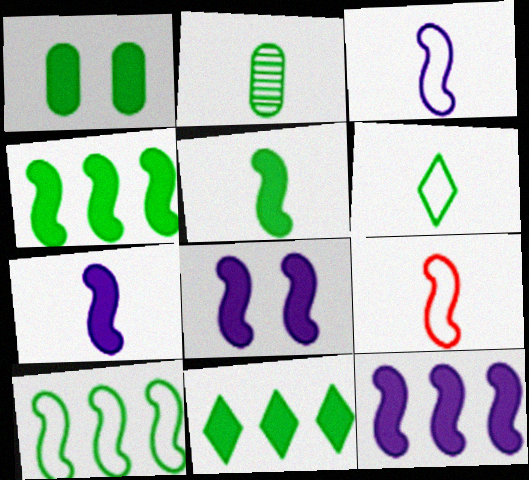[[1, 5, 11], 
[2, 5, 6], 
[7, 8, 12]]